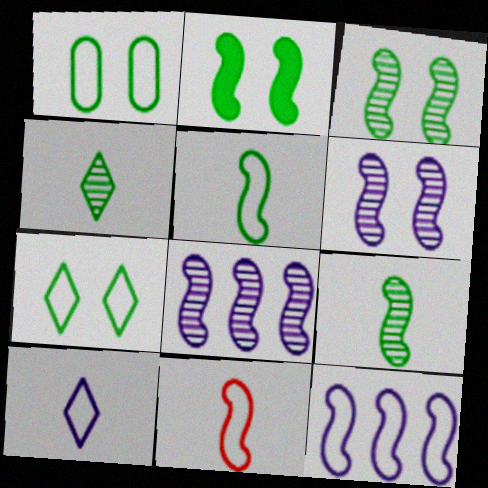[[2, 8, 11]]